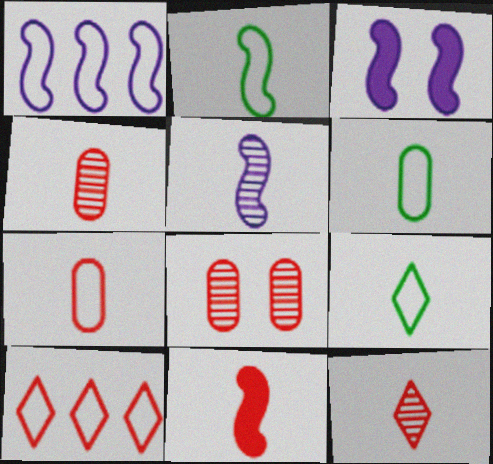[[1, 3, 5], 
[2, 5, 11], 
[2, 6, 9], 
[7, 11, 12], 
[8, 10, 11]]